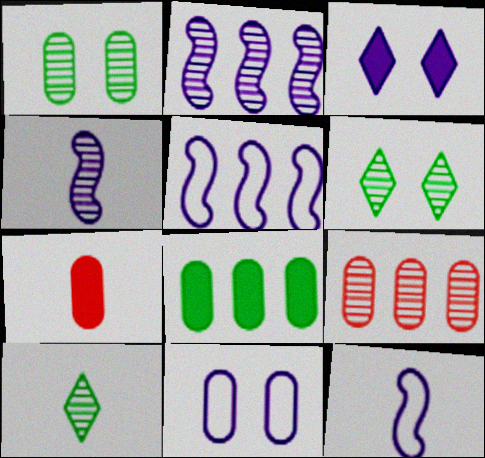[[4, 6, 9], 
[5, 6, 7], 
[7, 10, 12]]